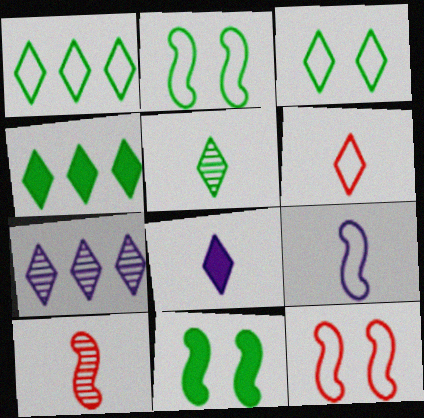[[3, 4, 5], 
[5, 6, 8]]